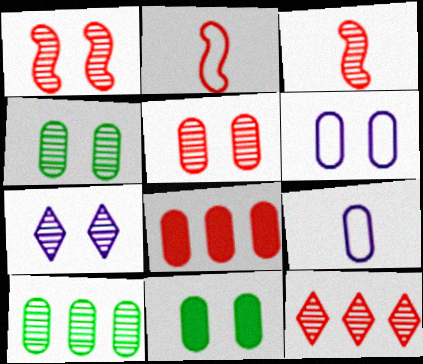[[1, 4, 7], 
[3, 5, 12], 
[3, 7, 10], 
[4, 8, 9], 
[5, 6, 11]]